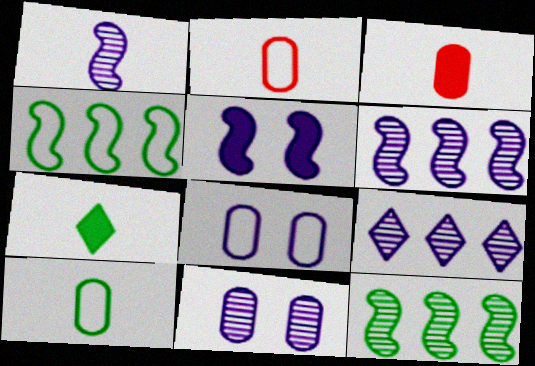[[1, 2, 7], 
[1, 9, 11]]